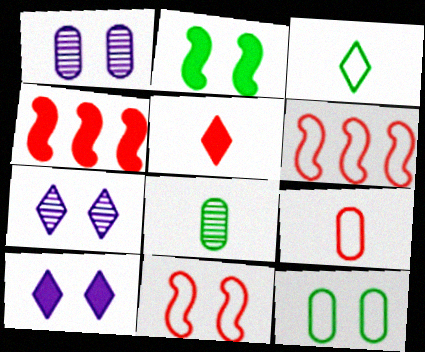[[1, 3, 4], 
[6, 8, 10]]